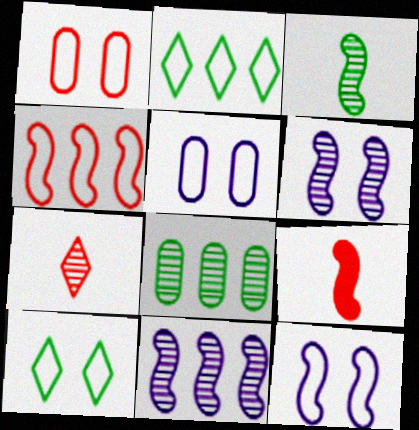[[1, 10, 12], 
[6, 7, 8]]